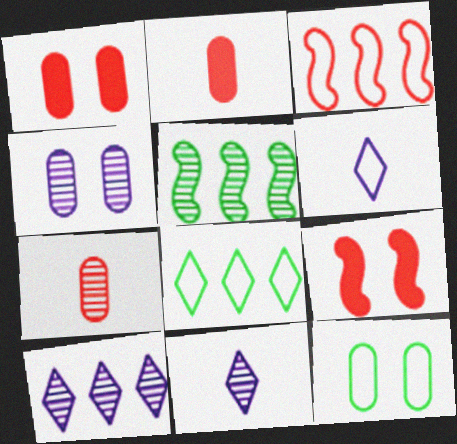[[1, 4, 12], 
[1, 5, 6], 
[3, 6, 12]]